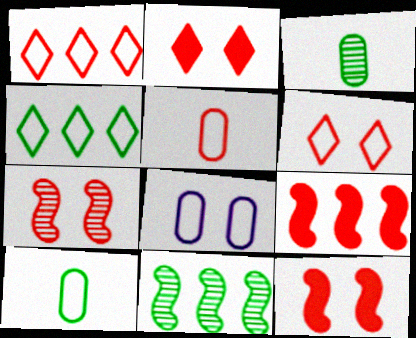[]